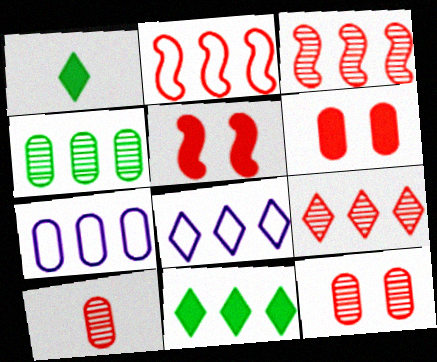[[3, 7, 11], 
[8, 9, 11]]